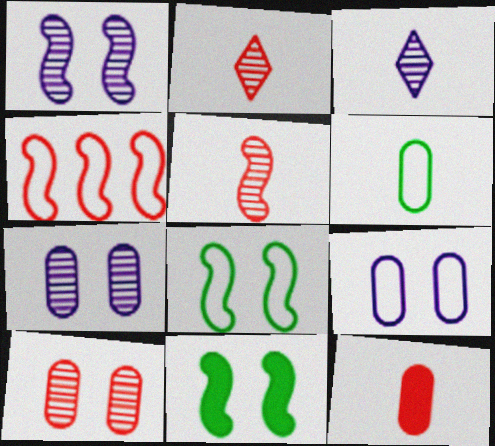[]